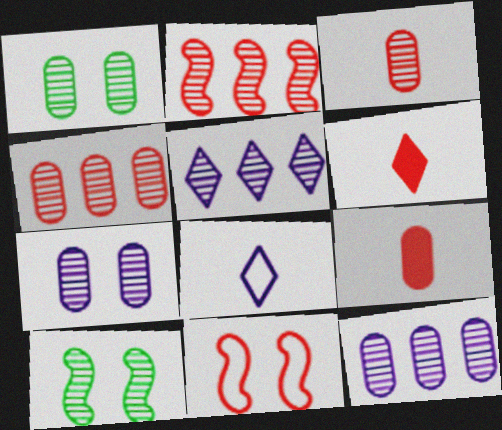[[1, 3, 12], 
[3, 5, 10], 
[4, 6, 11]]